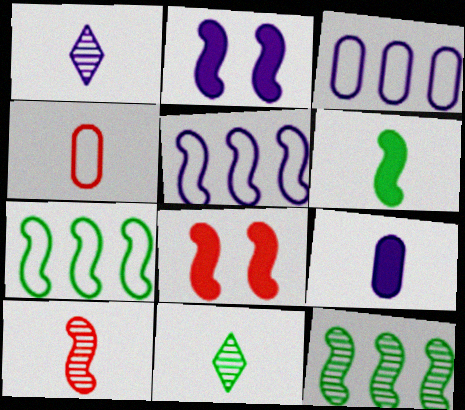[[1, 2, 3], 
[1, 4, 6], 
[2, 7, 10], 
[3, 8, 11]]